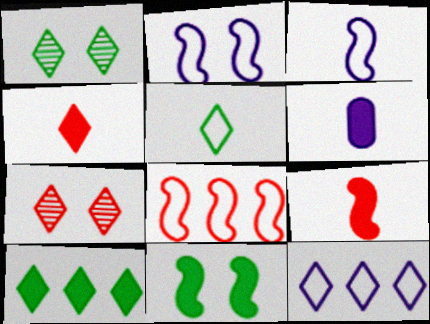[[1, 4, 12], 
[1, 5, 10], 
[1, 6, 8]]